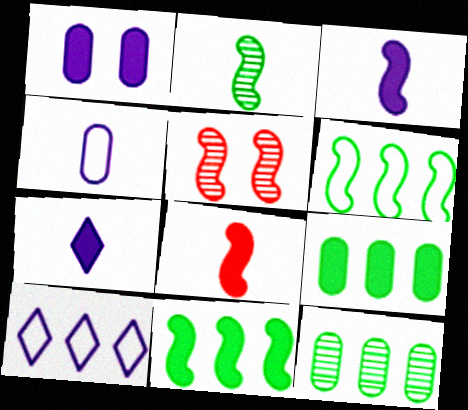[[3, 5, 6]]